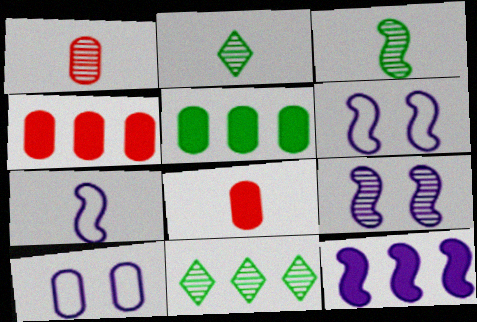[[1, 5, 10], 
[1, 9, 11], 
[2, 4, 6], 
[2, 7, 8], 
[6, 8, 11], 
[7, 9, 12]]